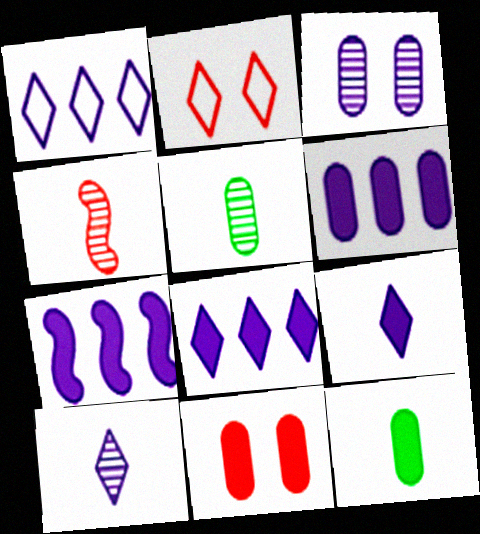[[2, 5, 7], 
[4, 5, 10], 
[6, 7, 8], 
[6, 11, 12]]